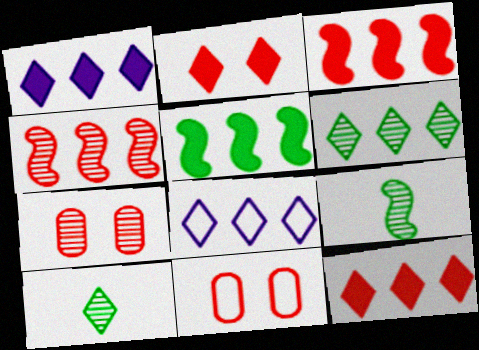[[1, 9, 11], 
[2, 8, 10], 
[6, 8, 12]]